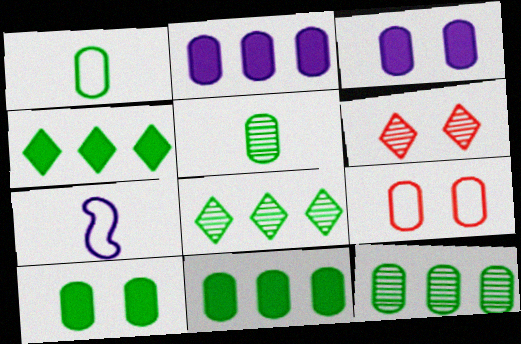[[1, 10, 12], 
[2, 5, 9], 
[6, 7, 11]]